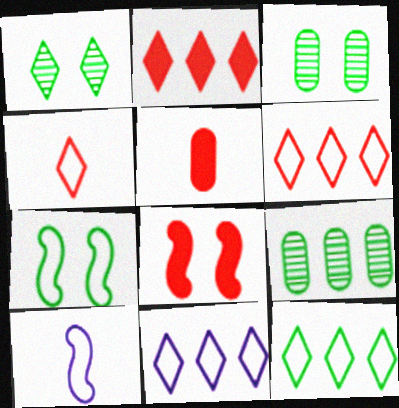[[2, 3, 10], 
[2, 5, 8], 
[6, 11, 12]]